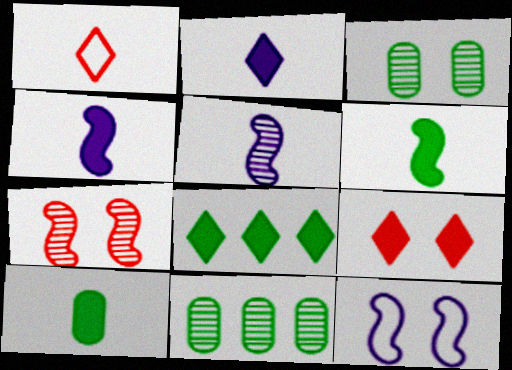[[1, 5, 10], 
[2, 8, 9], 
[3, 9, 12]]